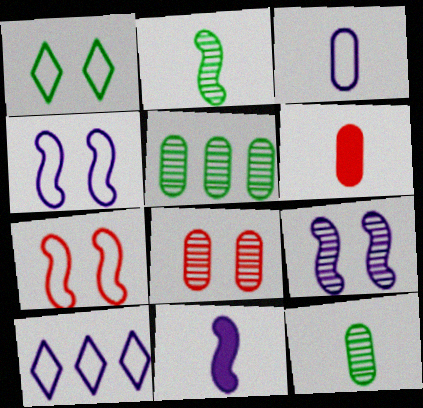[[3, 4, 10], 
[3, 6, 12]]